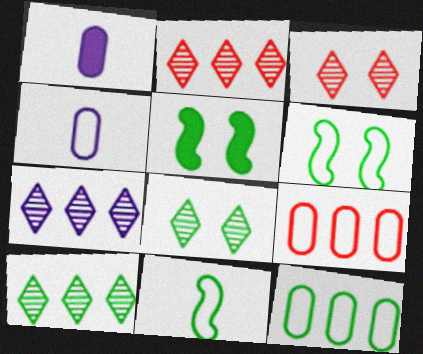[[1, 2, 6], 
[2, 4, 5], 
[2, 7, 10]]